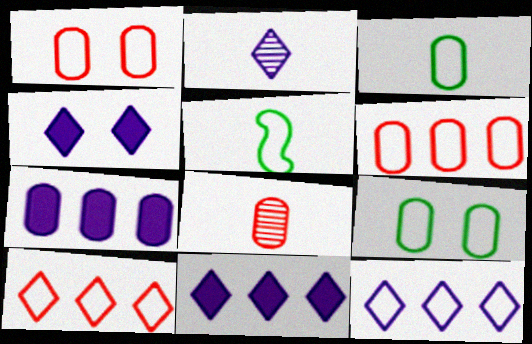[[1, 5, 12], 
[2, 4, 12], 
[7, 8, 9]]